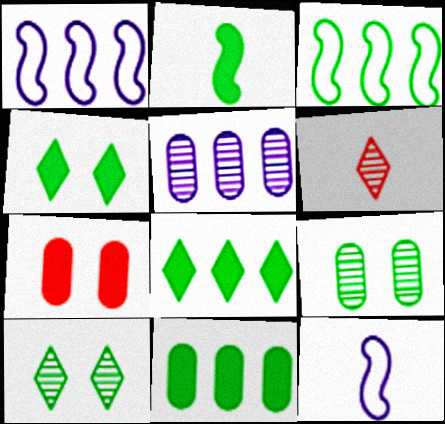[[2, 4, 11]]